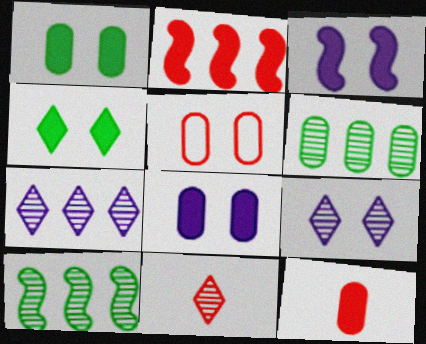[[2, 5, 11]]